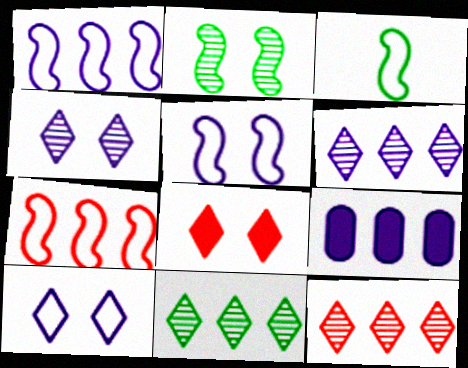[[1, 6, 9], 
[3, 5, 7], 
[6, 11, 12], 
[7, 9, 11]]